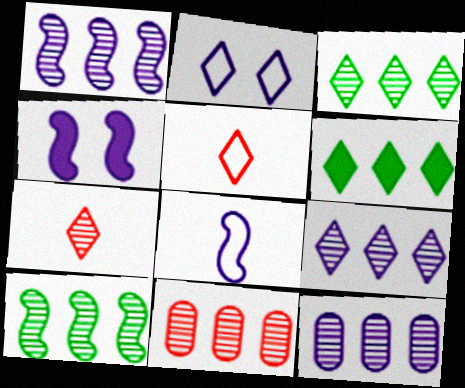[[1, 3, 11], 
[1, 4, 8], 
[1, 9, 12], 
[2, 6, 7], 
[9, 10, 11]]